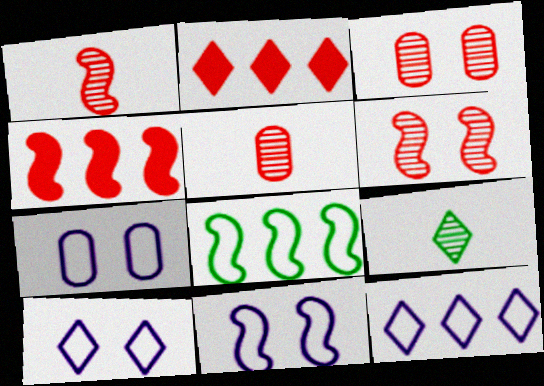[[2, 9, 10], 
[4, 7, 9], 
[7, 10, 11]]